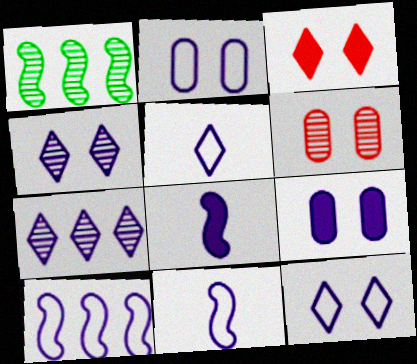[[2, 5, 10], 
[2, 7, 8], 
[7, 9, 11]]